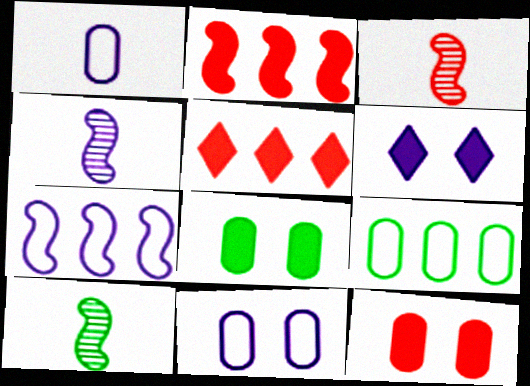[[3, 4, 10], 
[3, 6, 9], 
[5, 10, 11]]